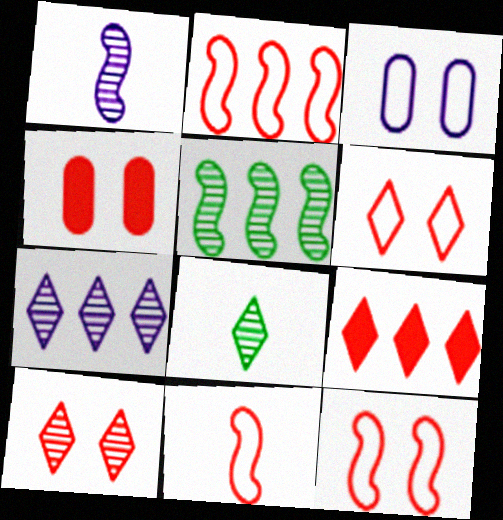[[2, 11, 12], 
[4, 10, 12], 
[7, 8, 10]]